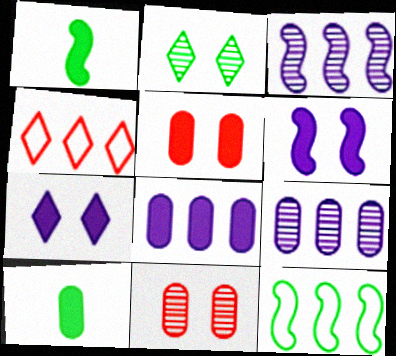[[2, 10, 12], 
[5, 8, 10]]